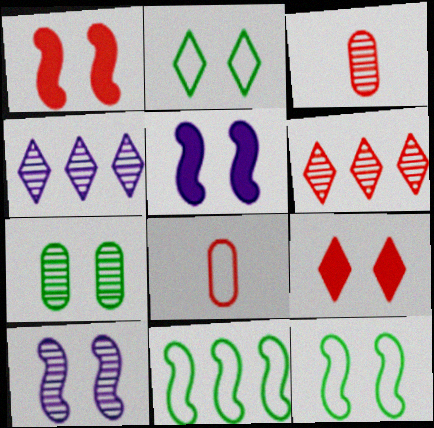[[1, 6, 8], 
[1, 10, 12]]